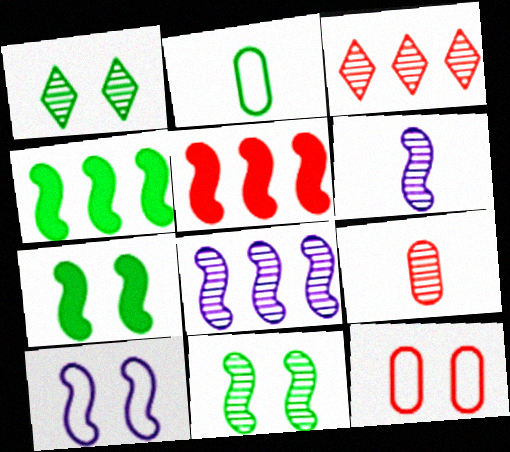[[1, 2, 4], 
[1, 8, 9]]